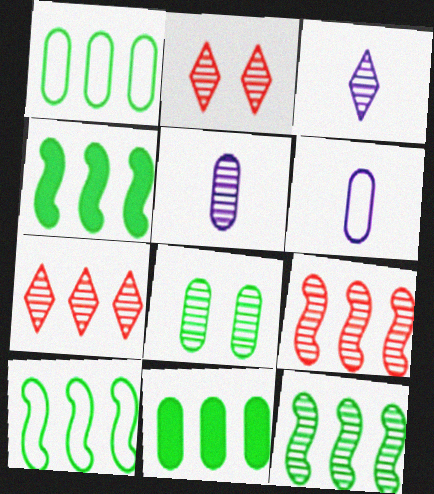[[2, 4, 6], 
[2, 5, 12], 
[3, 8, 9], 
[4, 10, 12]]